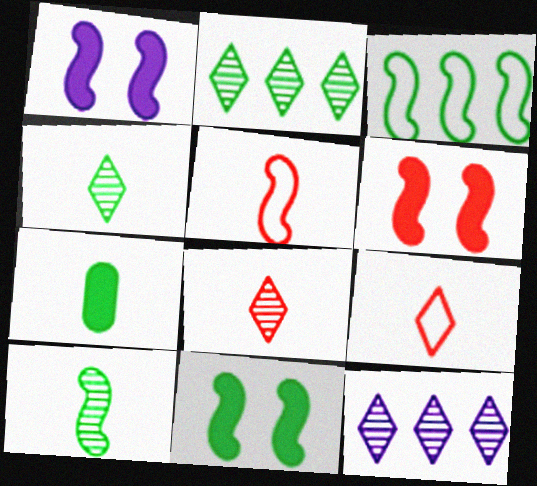[[1, 6, 11], 
[3, 10, 11]]